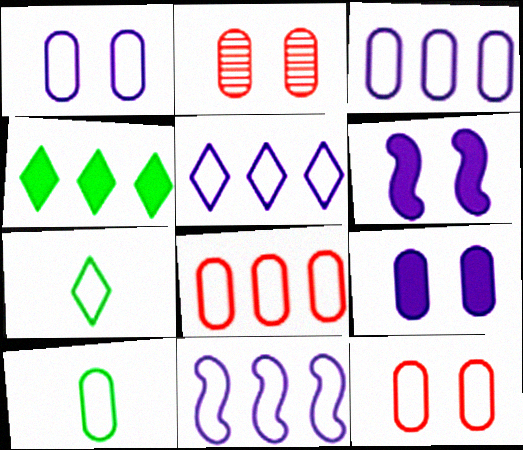[[1, 8, 10], 
[3, 5, 11], 
[3, 10, 12], 
[7, 11, 12]]